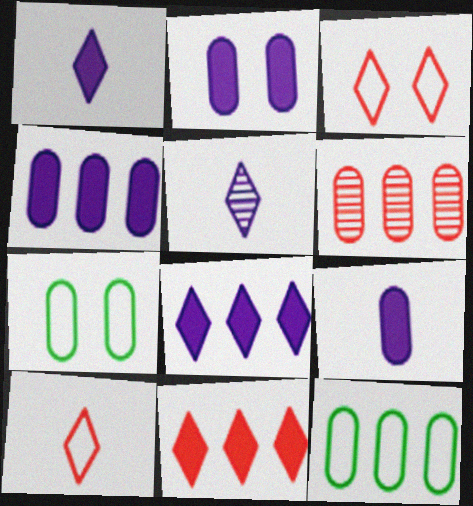[[2, 4, 9], 
[4, 6, 12], 
[6, 7, 9]]